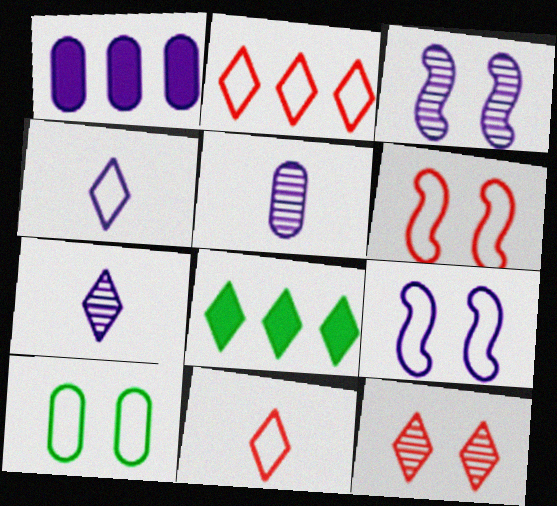[[1, 3, 4], 
[1, 7, 9], 
[4, 8, 12], 
[5, 6, 8]]